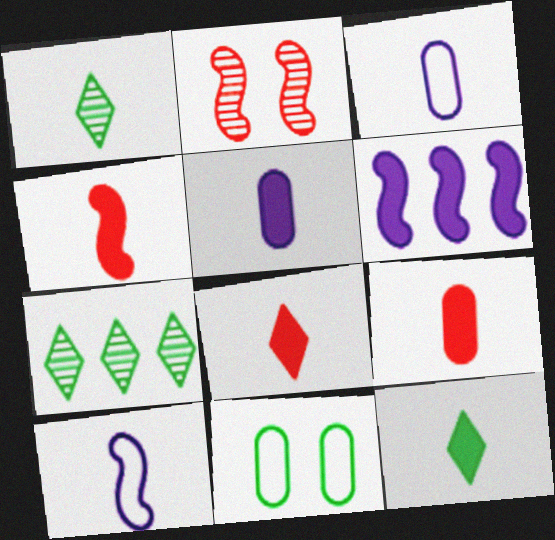[[1, 3, 4], 
[1, 9, 10], 
[4, 5, 12], 
[4, 8, 9]]